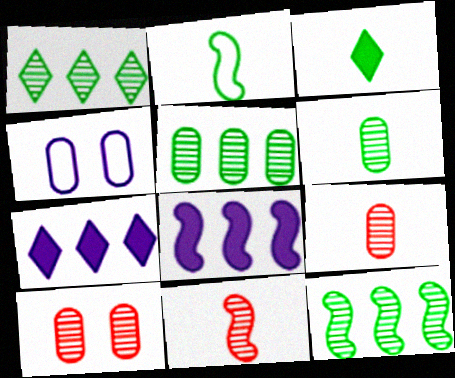[[1, 5, 12], 
[2, 3, 6], 
[2, 7, 10]]